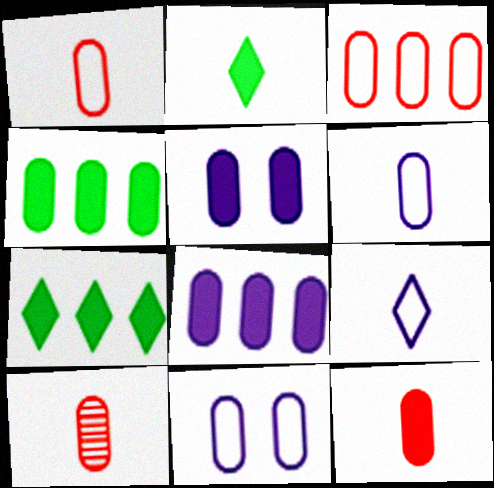[[1, 10, 12], 
[4, 5, 12], 
[4, 10, 11]]